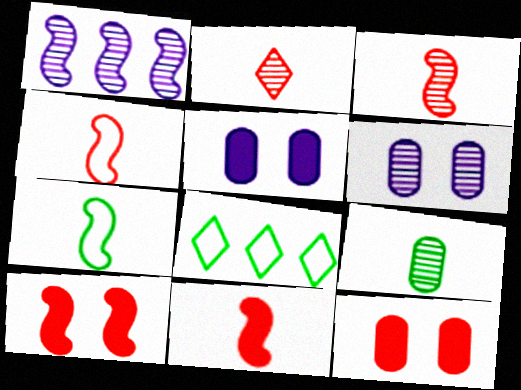[[1, 7, 10], 
[3, 4, 11], 
[3, 5, 8], 
[6, 8, 11]]